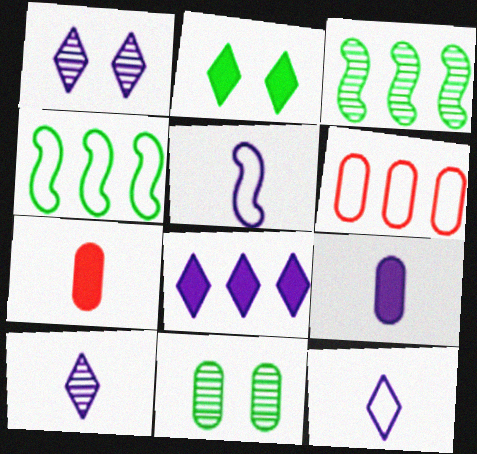[[1, 4, 7], 
[1, 8, 12], 
[3, 6, 8], 
[5, 9, 10], 
[6, 9, 11]]